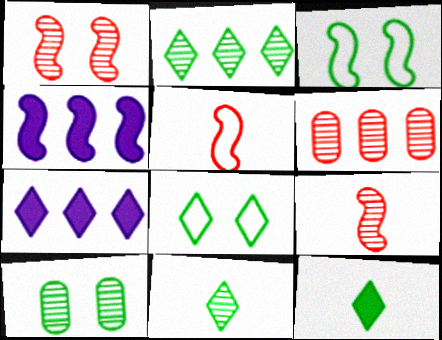[[2, 8, 12], 
[3, 4, 9], 
[5, 7, 10]]